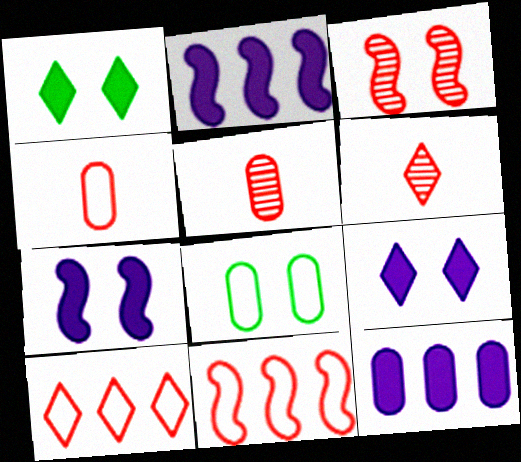[[2, 6, 8], 
[3, 8, 9], 
[5, 8, 12]]